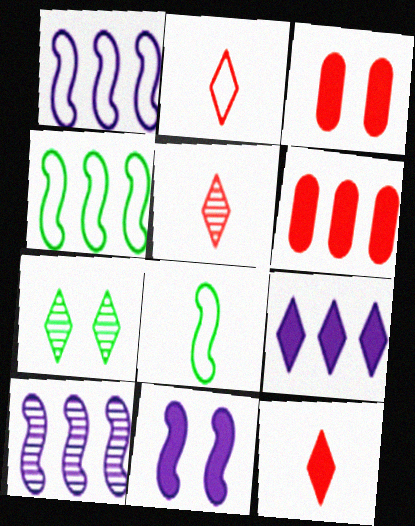[[2, 5, 12], 
[2, 7, 9]]